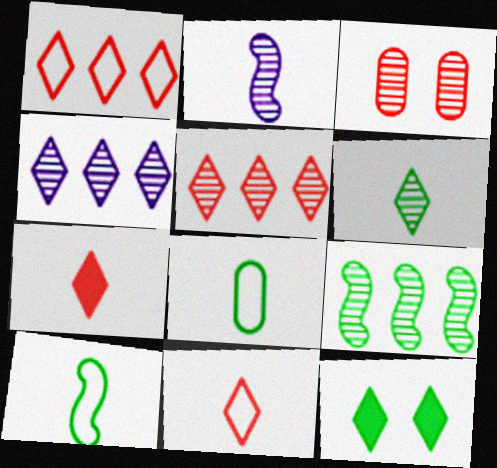[[2, 7, 8], 
[4, 11, 12], 
[8, 9, 12]]